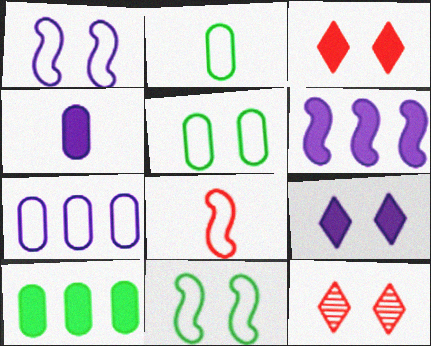[[2, 6, 12], 
[4, 6, 9]]